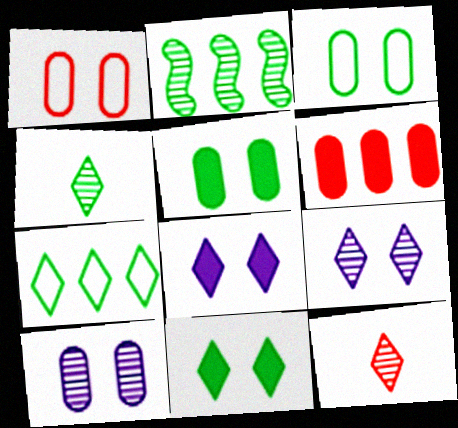[[1, 5, 10], 
[2, 10, 12], 
[4, 7, 11], 
[7, 8, 12]]